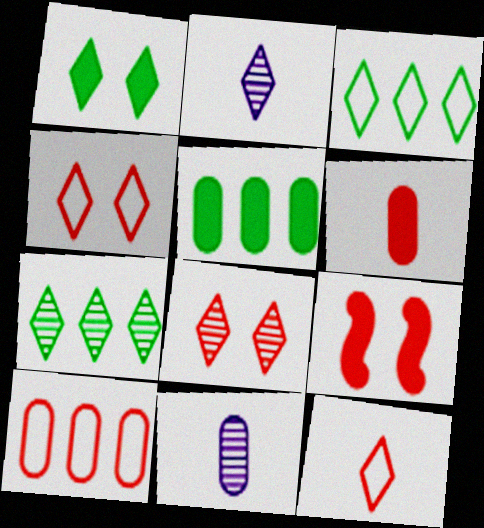[[2, 7, 8], 
[3, 9, 11]]